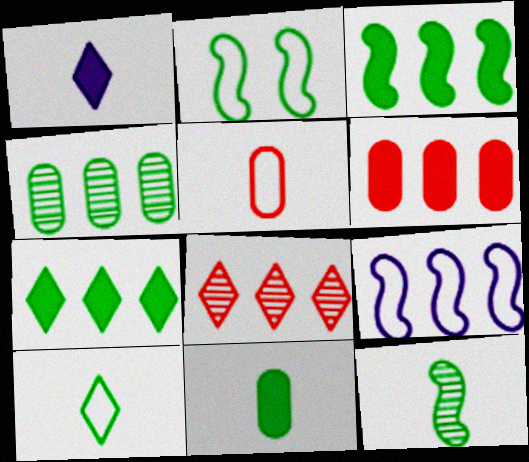[[1, 5, 12], 
[2, 3, 12], 
[10, 11, 12]]